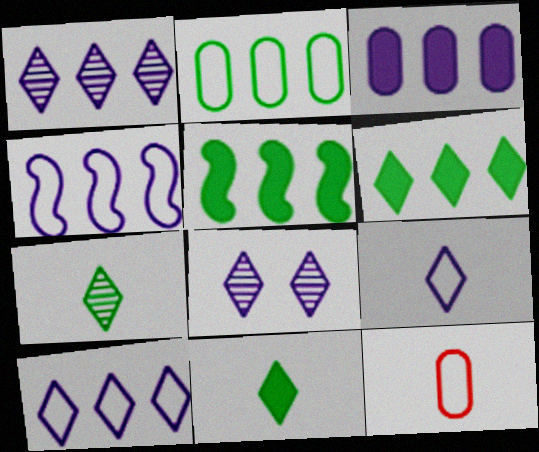[[1, 3, 4], 
[5, 8, 12]]